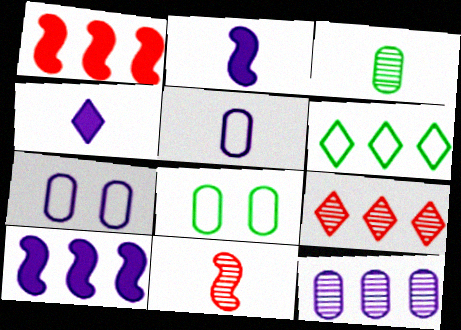[[1, 6, 12], 
[2, 8, 9]]